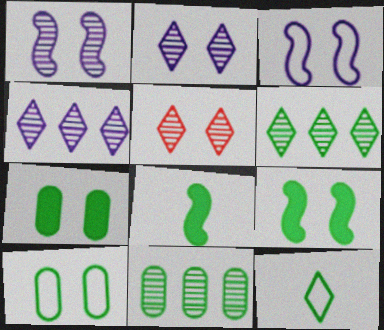[[3, 5, 7], 
[6, 8, 10], 
[9, 11, 12]]